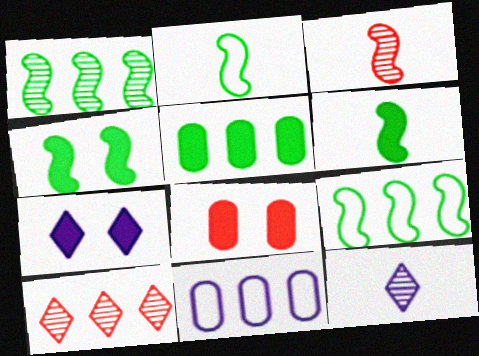[[1, 2, 4], 
[4, 7, 8], 
[8, 9, 12]]